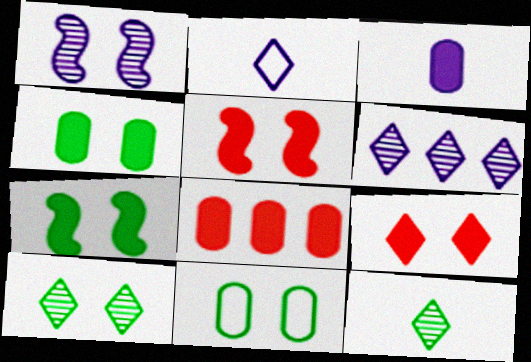[[1, 9, 11], 
[3, 4, 8], 
[7, 10, 11]]